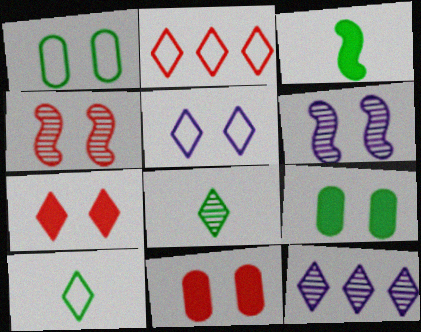[[1, 6, 7], 
[2, 5, 10], 
[4, 5, 9], 
[7, 10, 12]]